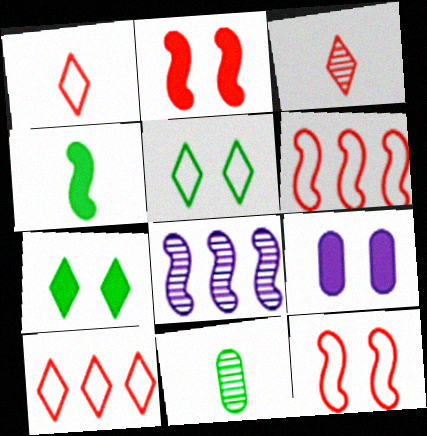[[2, 7, 9], 
[4, 8, 12]]